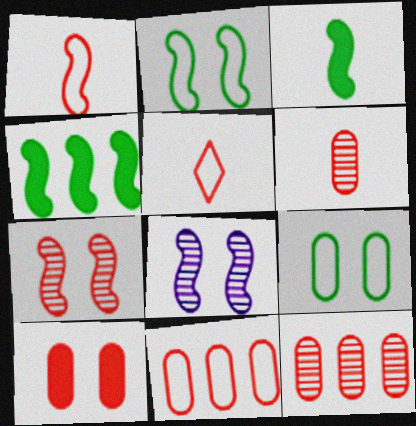[[1, 4, 8], 
[6, 10, 11]]